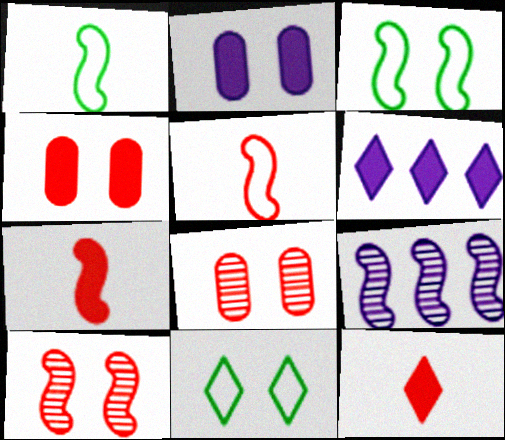[[1, 6, 8], 
[2, 10, 11], 
[3, 7, 9]]